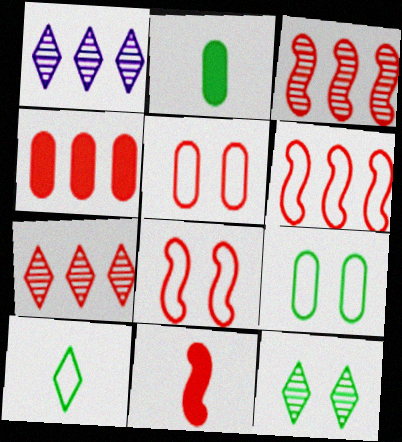[[1, 2, 8], 
[1, 9, 11], 
[3, 8, 11], 
[4, 6, 7], 
[5, 7, 11]]